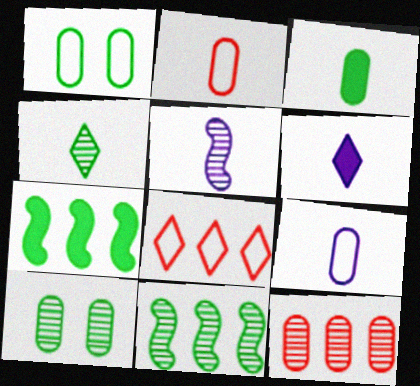[[1, 4, 7], 
[4, 10, 11], 
[5, 6, 9]]